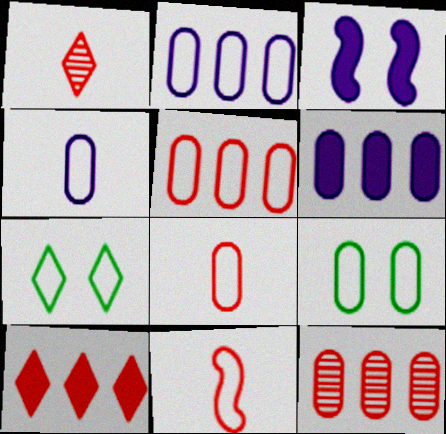[[2, 7, 11], 
[2, 8, 9], 
[4, 5, 9]]